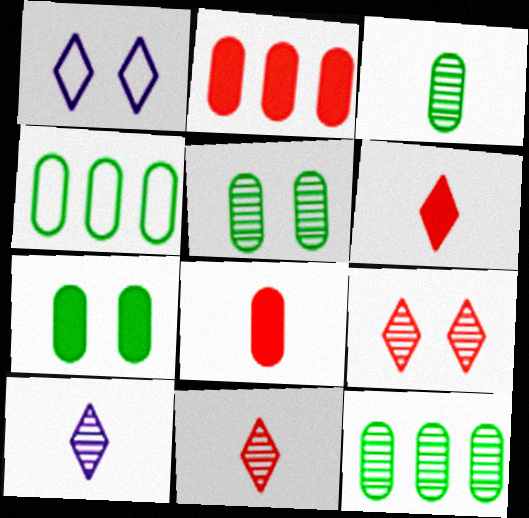[[3, 4, 7], 
[3, 5, 12]]